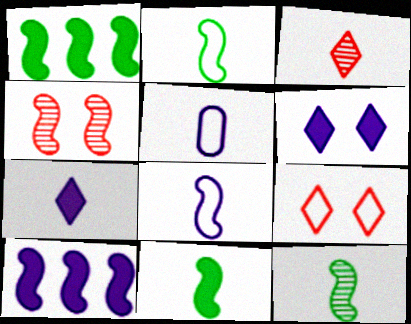[[1, 4, 8], 
[2, 4, 10], 
[2, 11, 12], 
[3, 5, 11]]